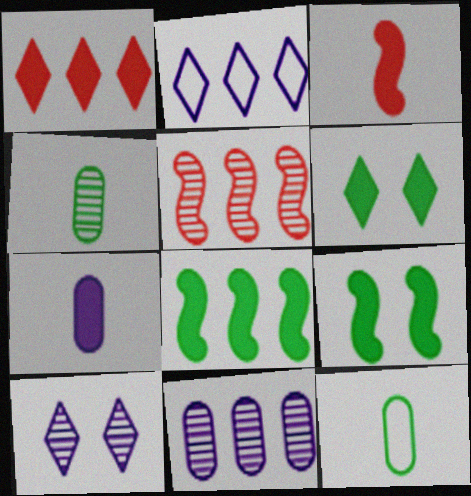[[1, 7, 9], 
[4, 5, 10]]